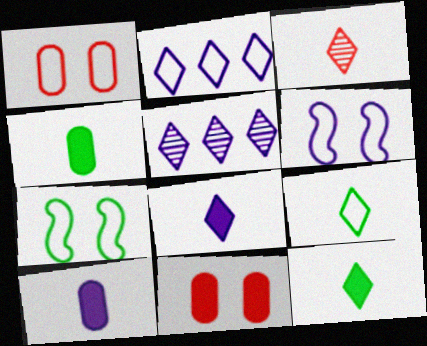[[3, 8, 9], 
[5, 6, 10]]